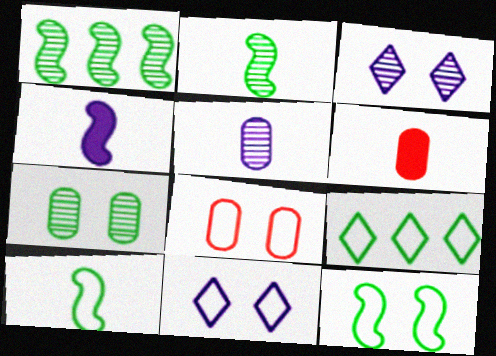[[1, 6, 11], 
[8, 11, 12]]